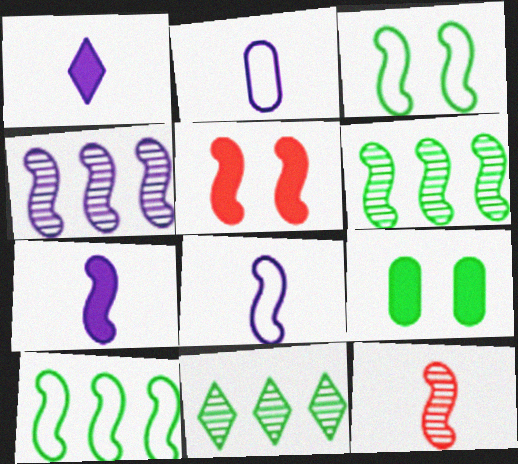[[2, 5, 11], 
[5, 6, 8]]